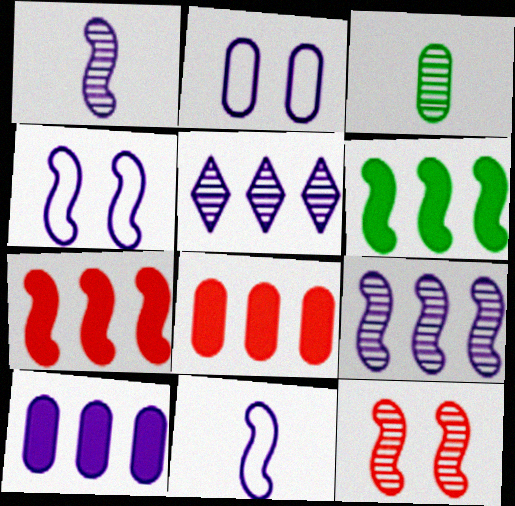[[2, 3, 8], 
[3, 5, 12], 
[6, 11, 12]]